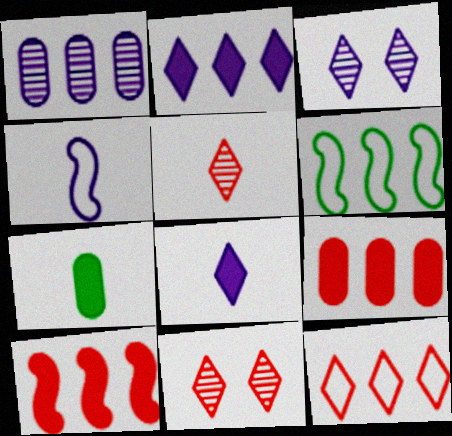[[4, 5, 7]]